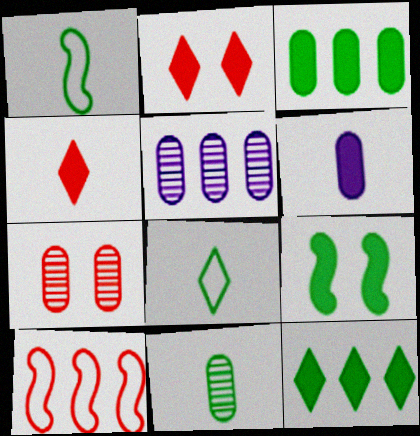[[1, 2, 5], 
[4, 7, 10], 
[5, 7, 11], 
[5, 10, 12]]